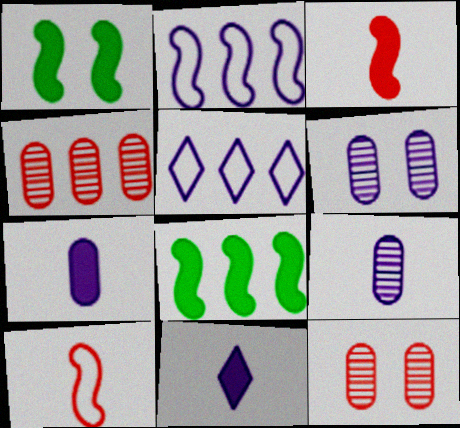[[2, 6, 11], 
[4, 5, 8]]